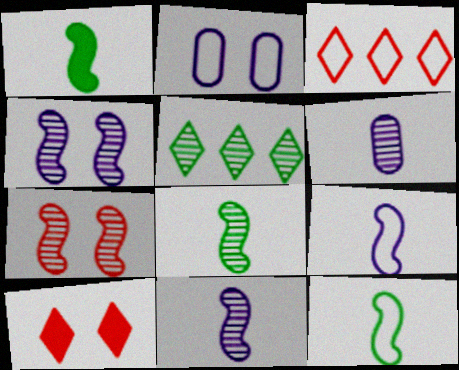[[1, 8, 12], 
[2, 3, 12], 
[5, 6, 7]]